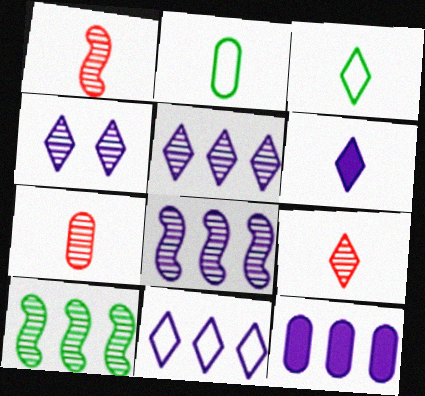[[1, 2, 6], 
[1, 7, 9], 
[3, 6, 9], 
[4, 6, 11], 
[4, 7, 10], 
[8, 11, 12]]